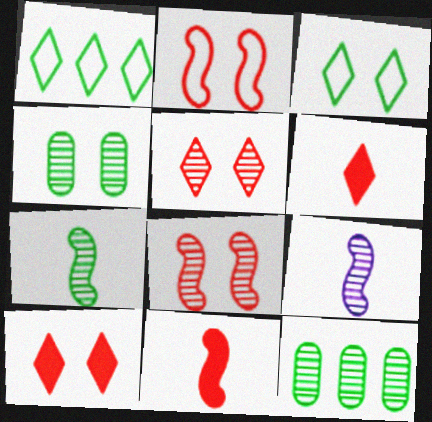[[5, 9, 12]]